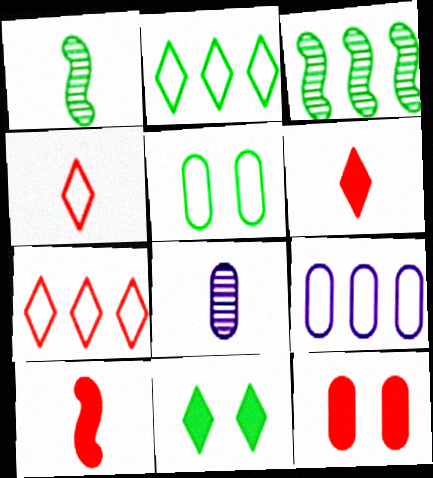[]